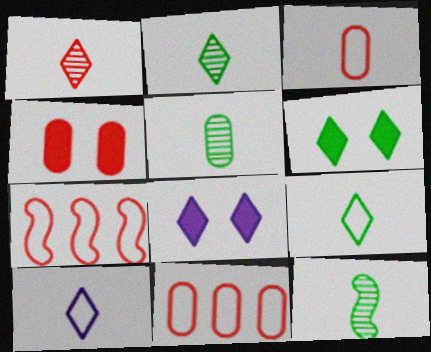[[1, 4, 7], 
[2, 5, 12], 
[5, 7, 8], 
[8, 11, 12]]